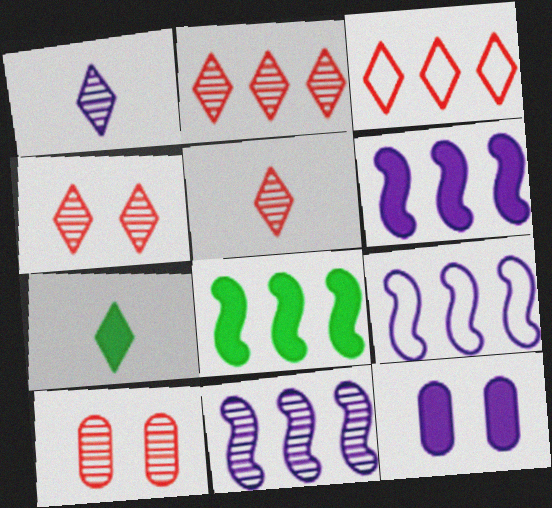[[1, 9, 12], 
[2, 4, 5], 
[6, 9, 11], 
[7, 9, 10]]